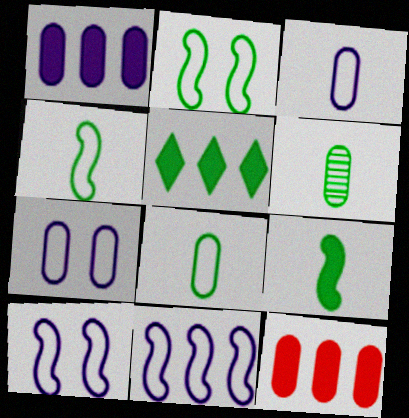[[2, 5, 6], 
[6, 7, 12]]